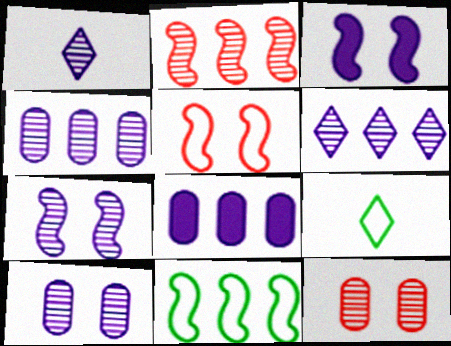[[1, 4, 7]]